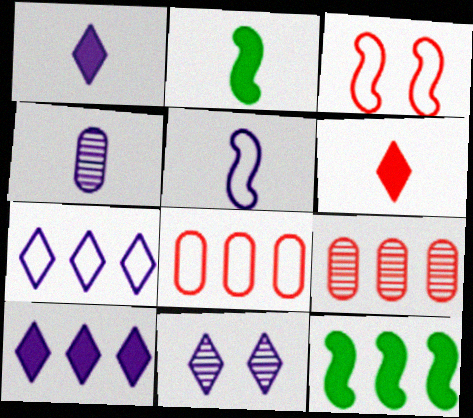[[1, 4, 5], 
[1, 7, 11], 
[2, 8, 11], 
[3, 6, 9], 
[7, 9, 12]]